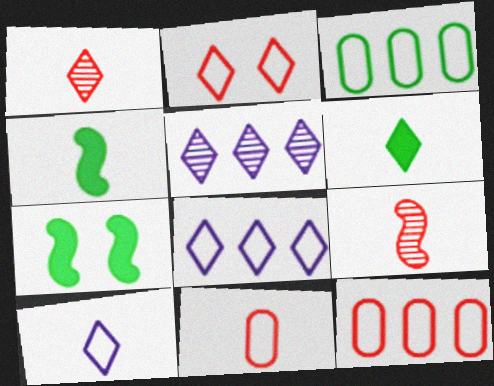[[1, 6, 10], 
[2, 5, 6], 
[5, 7, 11]]